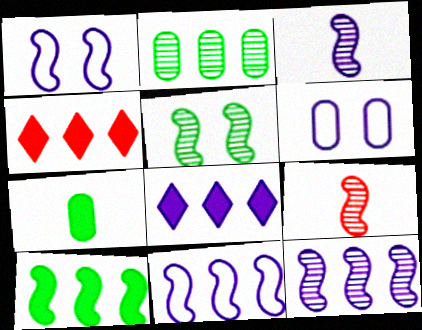[[1, 9, 10], 
[2, 4, 11], 
[3, 6, 8], 
[5, 9, 12]]